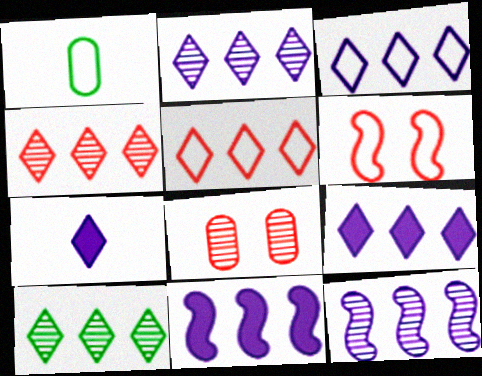[[1, 3, 6], 
[2, 3, 9], 
[2, 4, 10], 
[5, 9, 10]]